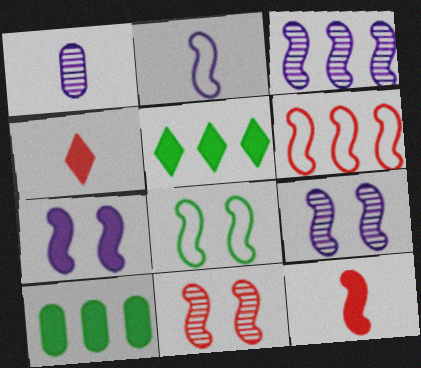[[2, 3, 7], 
[2, 6, 8], 
[3, 8, 12], 
[4, 7, 10], 
[6, 11, 12], 
[7, 8, 11]]